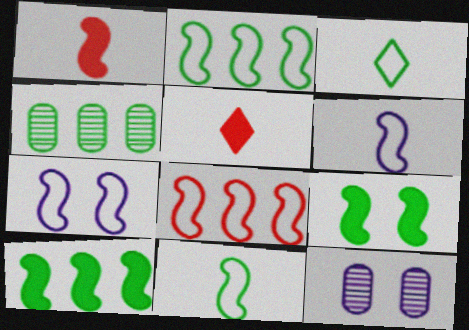[[2, 5, 12], 
[3, 4, 9], 
[4, 5, 7], 
[7, 8, 11]]